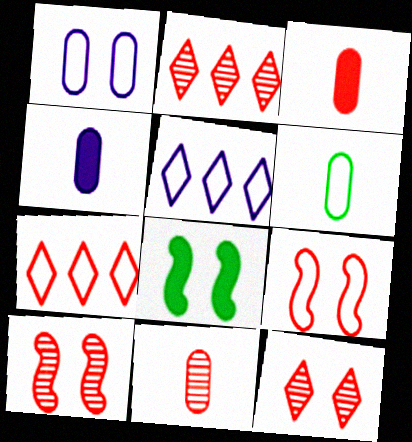[[1, 8, 12], 
[2, 3, 9], 
[2, 10, 11], 
[3, 7, 10], 
[4, 6, 11], 
[5, 6, 9], 
[5, 8, 11]]